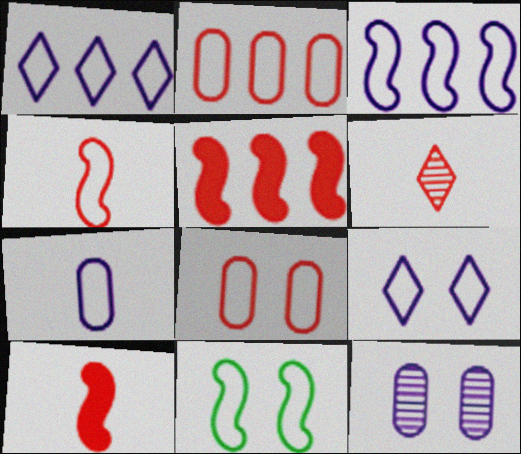[[3, 4, 11], 
[3, 7, 9], 
[5, 6, 8], 
[8, 9, 11]]